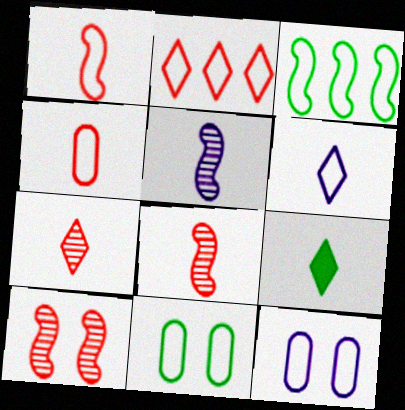[[4, 5, 9], 
[6, 7, 9]]